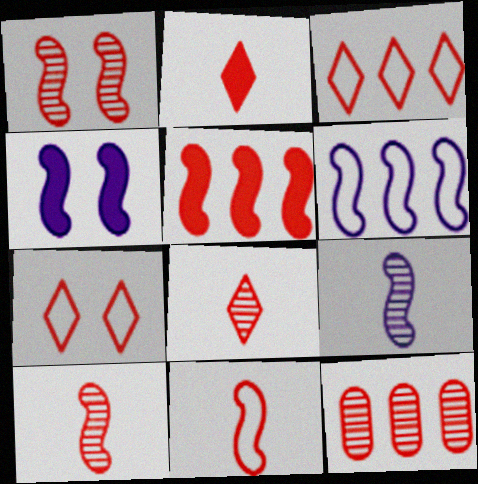[[1, 5, 11], 
[1, 8, 12], 
[3, 5, 12], 
[4, 6, 9]]